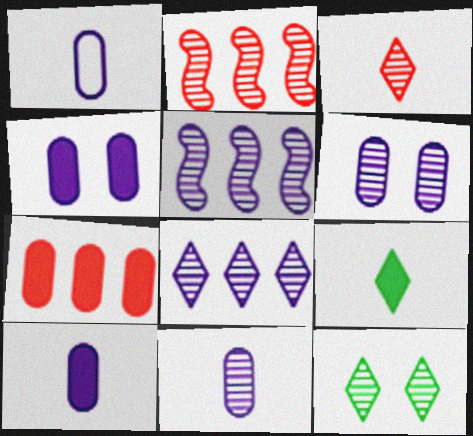[[1, 10, 11], 
[2, 11, 12], 
[3, 8, 12]]